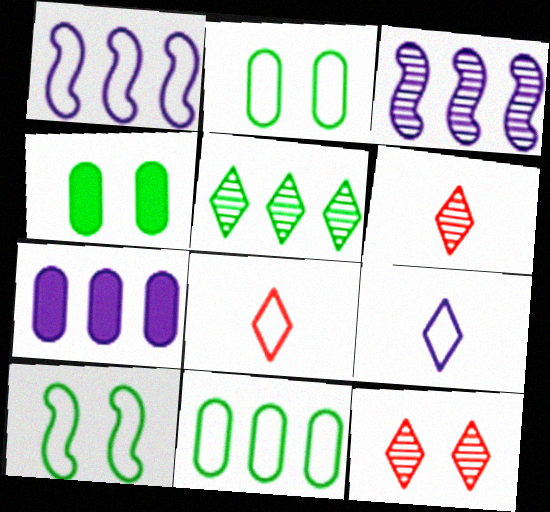[[1, 2, 8], 
[1, 4, 6], 
[3, 4, 8], 
[6, 7, 10]]